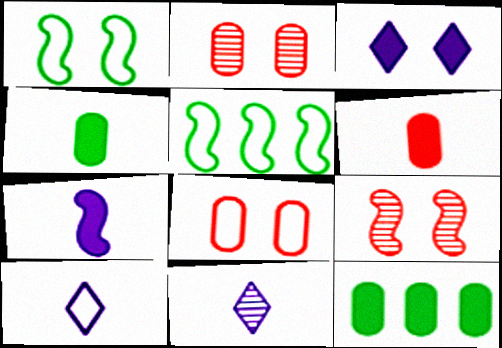[[1, 2, 3], 
[5, 7, 9], 
[5, 8, 10], 
[9, 10, 12]]